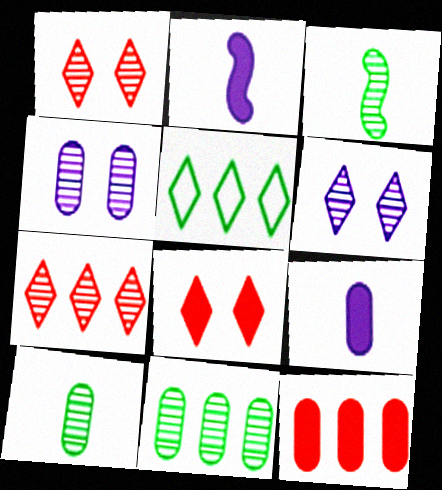[[3, 4, 7]]